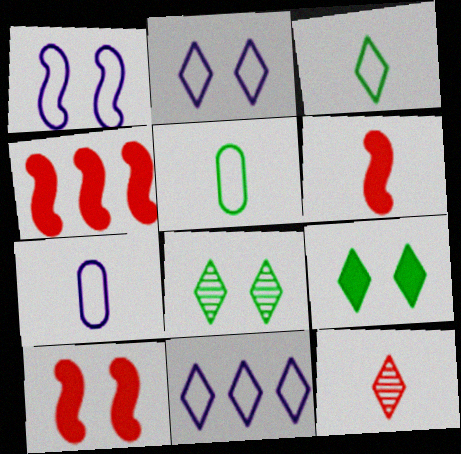[[1, 7, 11], 
[4, 6, 10], 
[4, 7, 8], 
[9, 11, 12]]